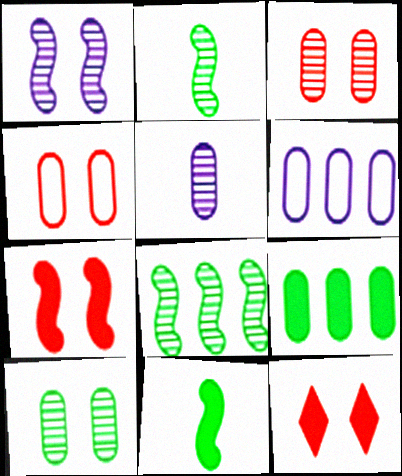[[2, 6, 12], 
[4, 5, 9]]